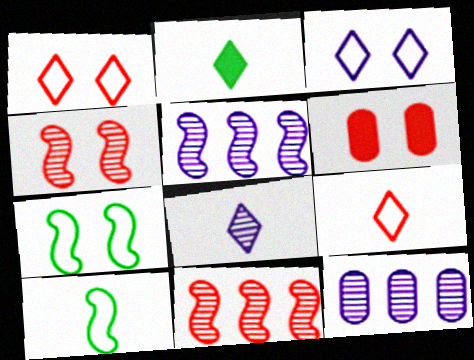[[1, 4, 6], 
[2, 8, 9], 
[6, 9, 11]]